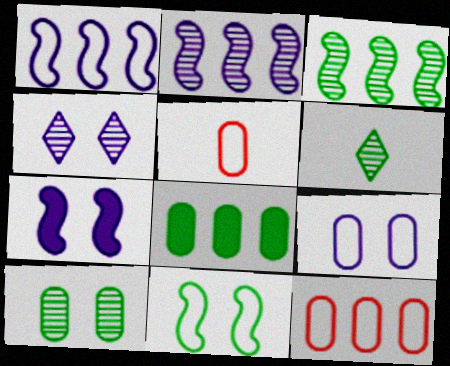[[3, 6, 10], 
[4, 7, 9], 
[6, 7, 12], 
[6, 8, 11]]